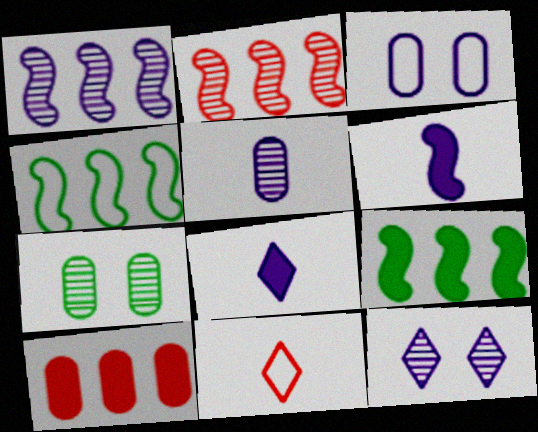[[1, 3, 8], 
[1, 5, 12], 
[3, 4, 11]]